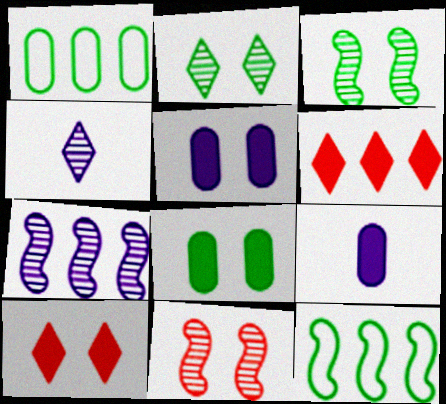[[1, 6, 7]]